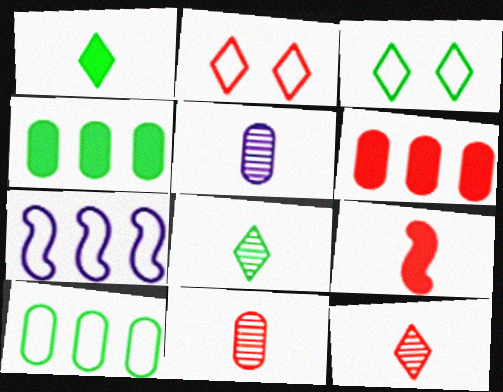[]